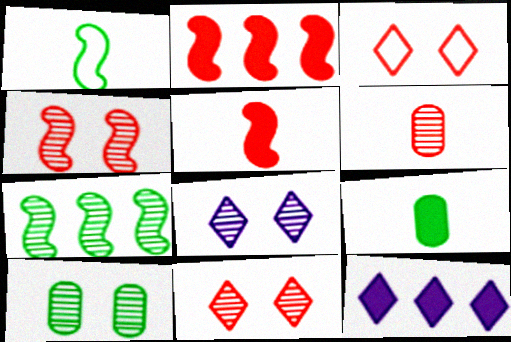[[2, 3, 6], 
[4, 8, 10], 
[6, 7, 8]]